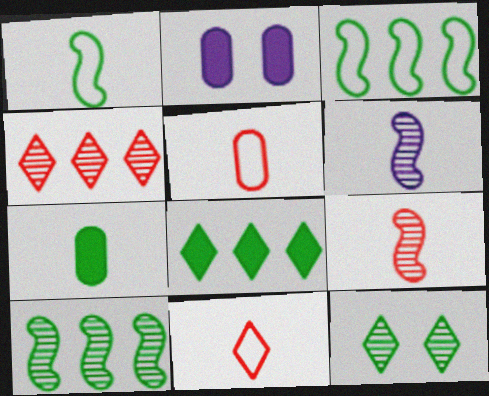[[1, 2, 4], 
[2, 10, 11], 
[3, 7, 12], 
[6, 7, 11]]